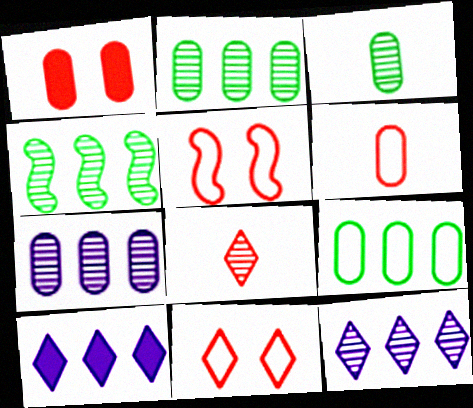[[3, 5, 10]]